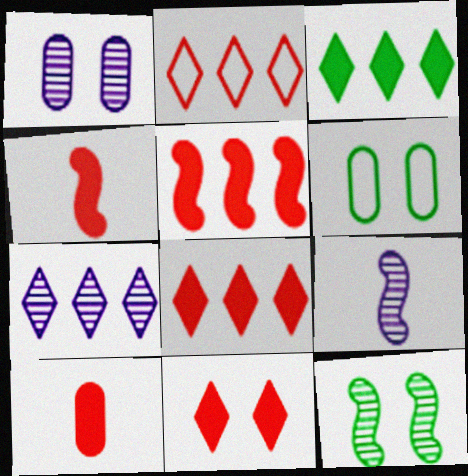[[1, 7, 9], 
[2, 3, 7], 
[4, 6, 7], 
[5, 10, 11], 
[6, 8, 9]]